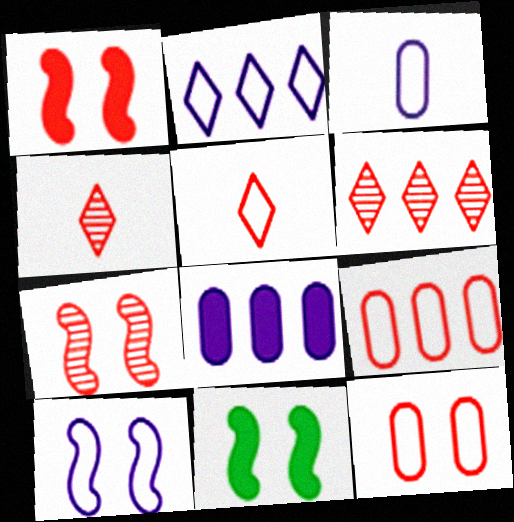[[1, 4, 9], 
[2, 3, 10], 
[3, 6, 11], 
[7, 10, 11]]